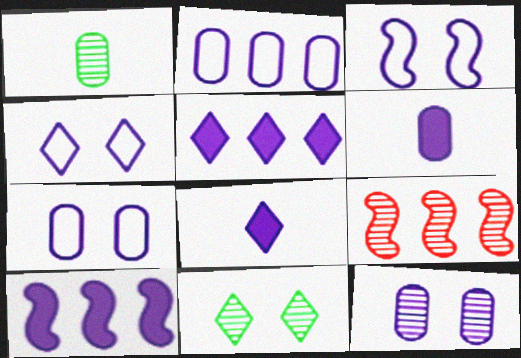[[2, 6, 12], 
[3, 4, 7]]